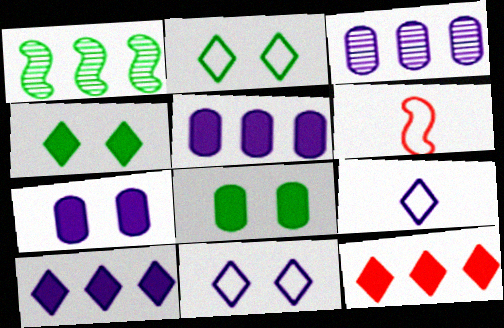[[3, 4, 6]]